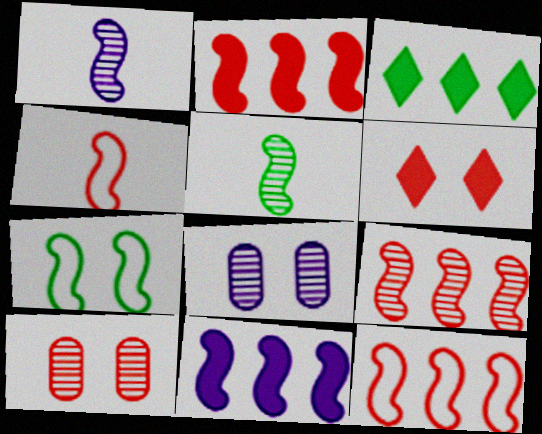[[1, 2, 7], 
[2, 9, 12], 
[3, 4, 8], 
[6, 7, 8]]